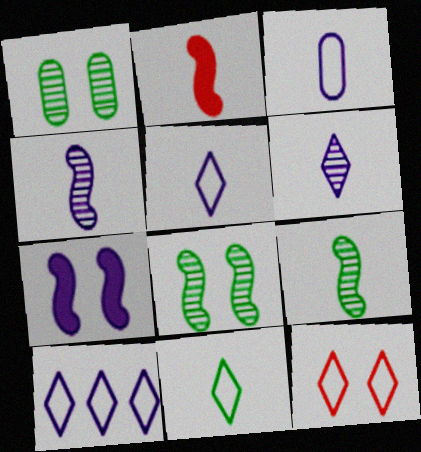[[1, 2, 10], 
[1, 7, 12], 
[10, 11, 12]]